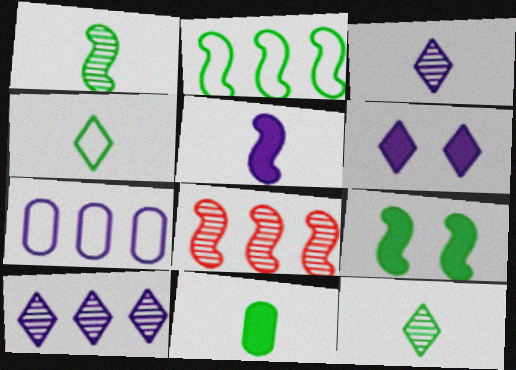[[1, 2, 9], 
[1, 4, 11]]